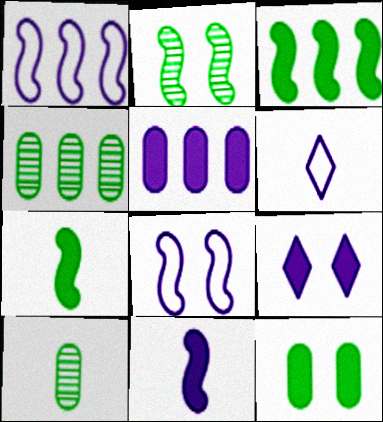[[5, 9, 11]]